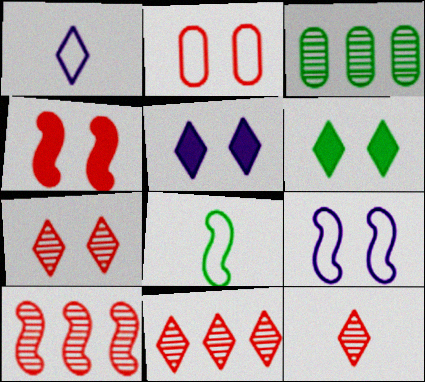[[1, 3, 4], 
[1, 6, 11], 
[2, 4, 7], 
[3, 6, 8], 
[7, 11, 12]]